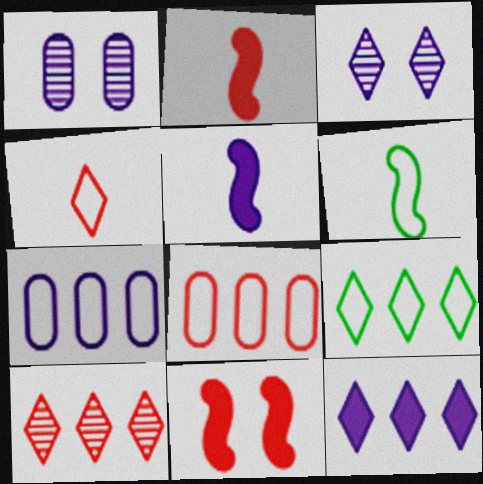[[1, 2, 9], 
[3, 5, 7], 
[9, 10, 12]]